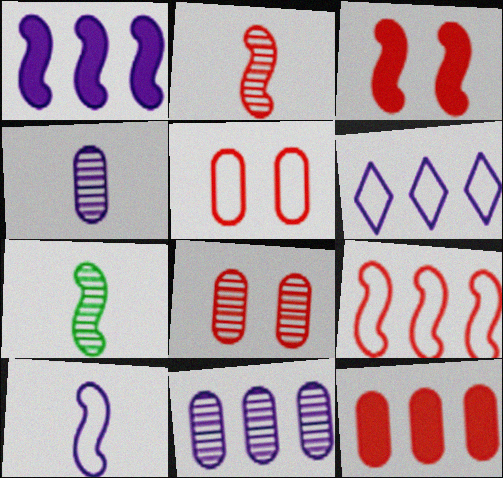[[1, 6, 11], 
[2, 3, 9]]